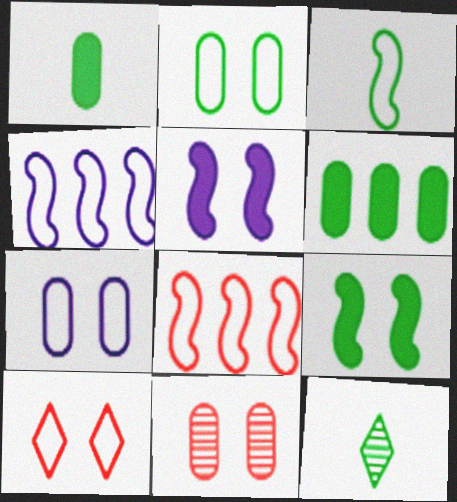[[1, 3, 12]]